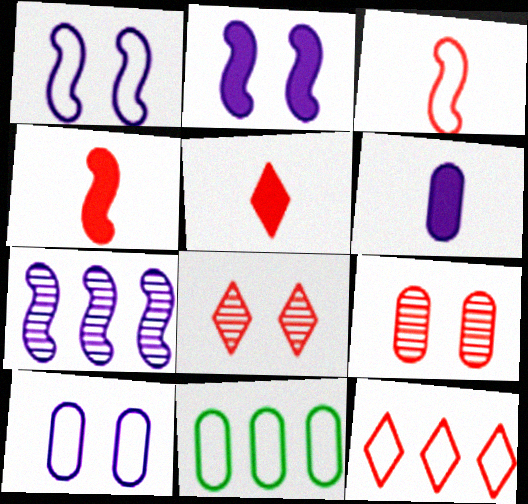[[4, 9, 12], 
[5, 8, 12], 
[6, 9, 11]]